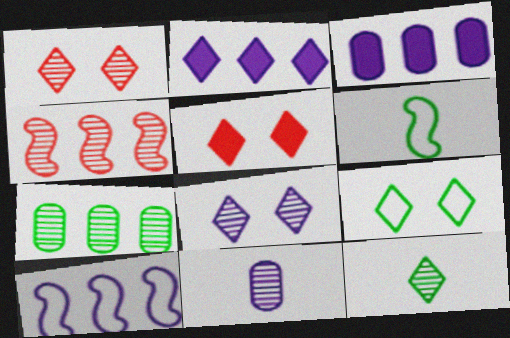[[1, 3, 6], 
[5, 8, 9]]